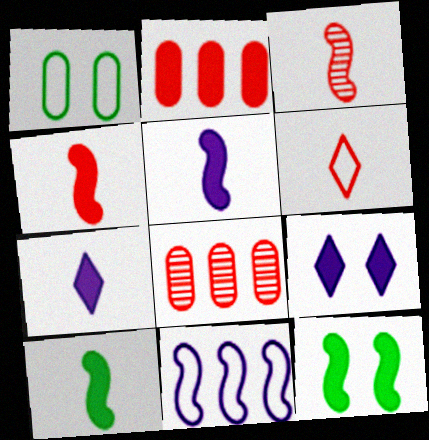[[1, 6, 11], 
[2, 7, 12], 
[2, 9, 10], 
[3, 11, 12], 
[4, 5, 10]]